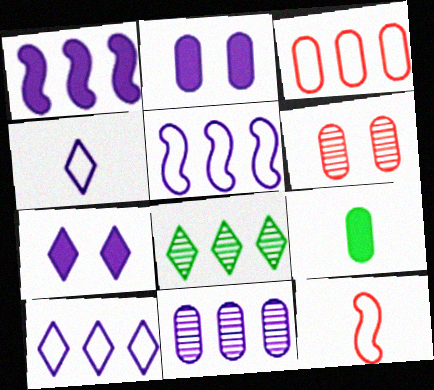[[1, 3, 8], 
[1, 10, 11], 
[2, 8, 12]]